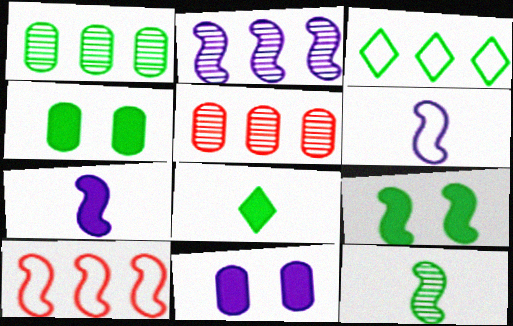[[3, 4, 12]]